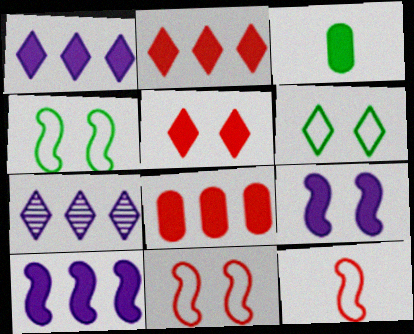[[2, 3, 9], 
[3, 5, 10], 
[3, 7, 11]]